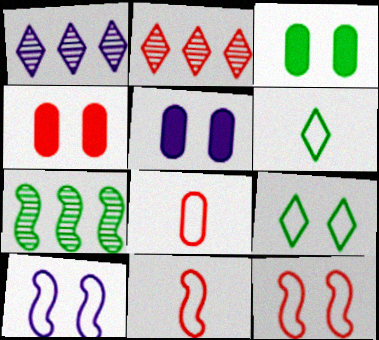[[1, 3, 11], 
[2, 4, 11], 
[3, 4, 5], 
[3, 6, 7]]